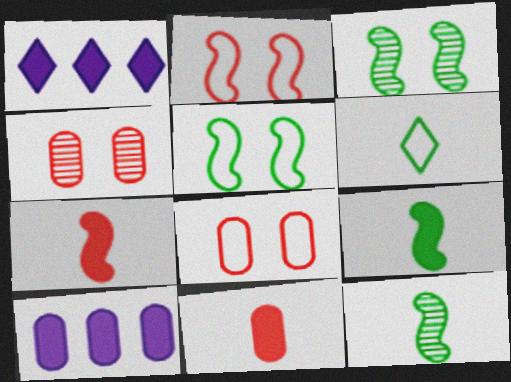[[1, 8, 12]]